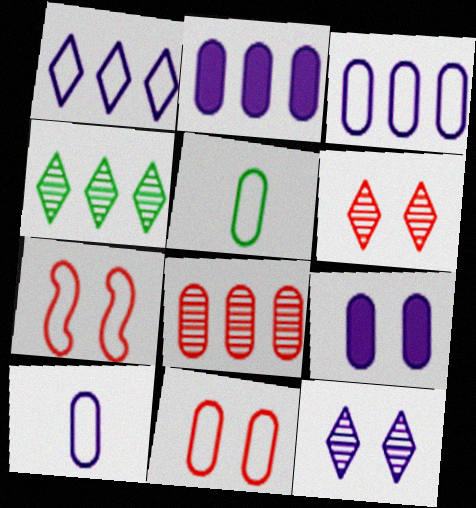[[1, 5, 7], 
[3, 5, 11], 
[5, 8, 9]]